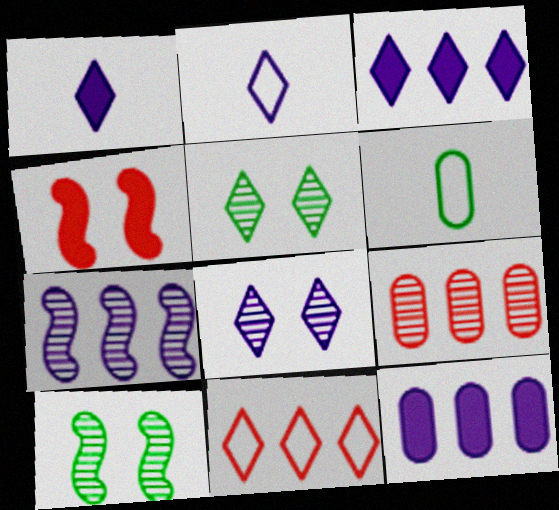[[1, 5, 11], 
[2, 3, 8]]